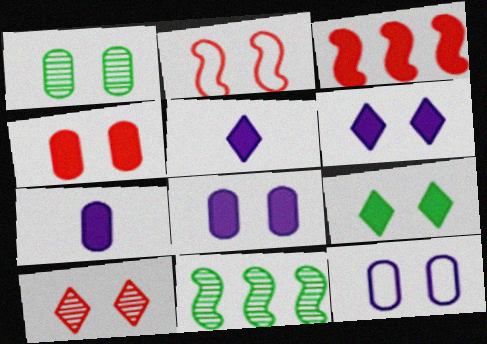[[1, 2, 6], 
[1, 4, 12], 
[2, 4, 10], 
[3, 7, 9]]